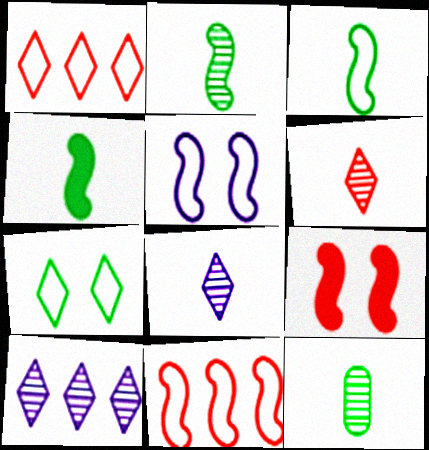[[2, 3, 4], 
[3, 5, 11]]